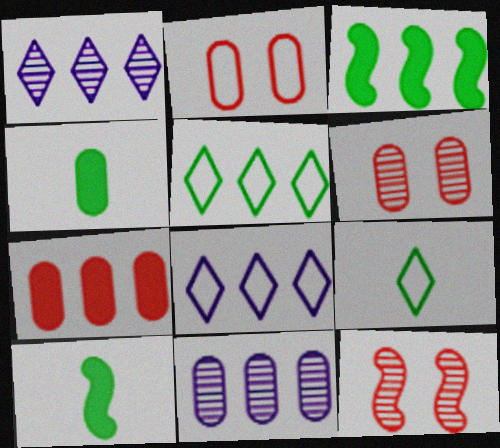[[1, 2, 10], 
[2, 4, 11], 
[4, 8, 12], 
[6, 8, 10]]